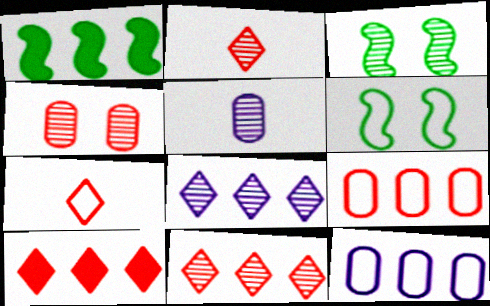[[1, 8, 9], 
[1, 11, 12], 
[3, 5, 11], 
[5, 6, 10], 
[6, 7, 12]]